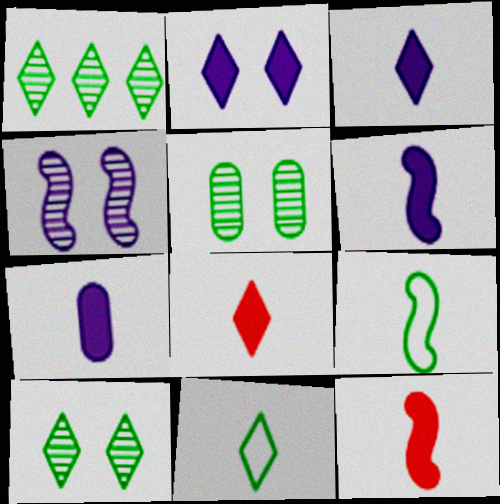[[3, 6, 7]]